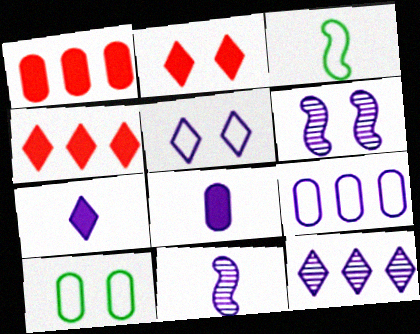[[2, 6, 10], 
[4, 10, 11], 
[5, 7, 12], 
[6, 7, 9]]